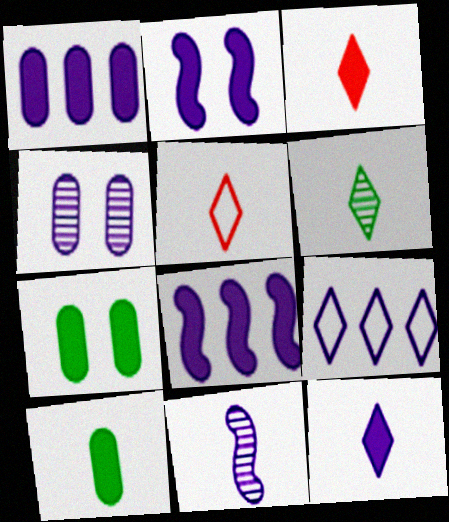[[1, 2, 12], 
[3, 7, 8], 
[5, 6, 12], 
[5, 10, 11]]